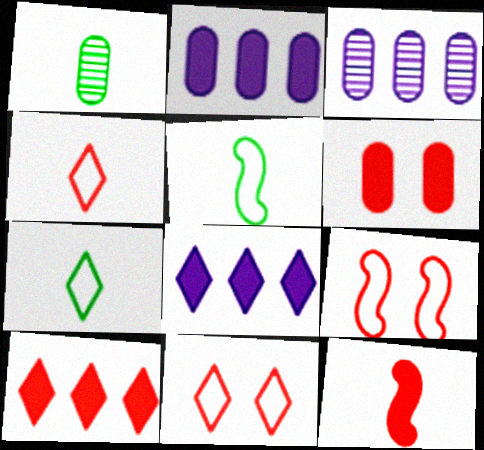[[1, 8, 9], 
[6, 10, 12]]